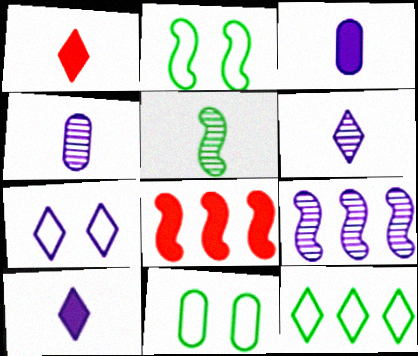[[1, 9, 11], 
[3, 7, 9], 
[6, 8, 11]]